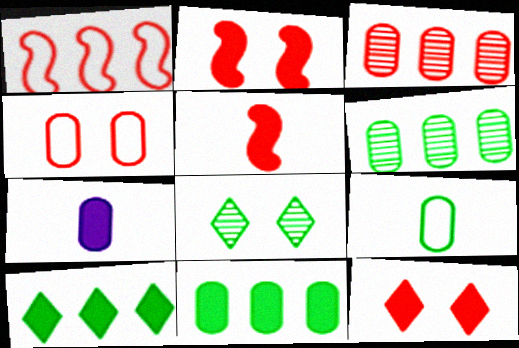[[1, 7, 8], 
[2, 7, 10], 
[4, 6, 7]]